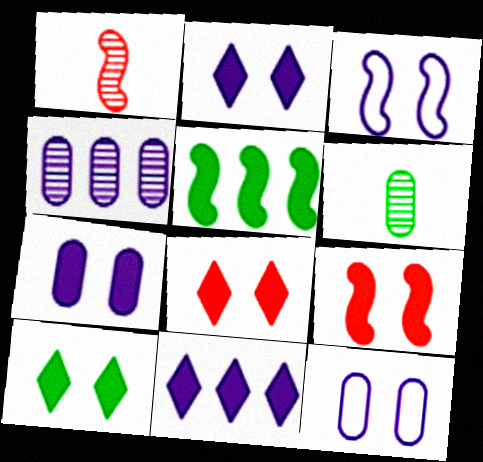[[1, 3, 5], 
[2, 8, 10], 
[7, 9, 10]]